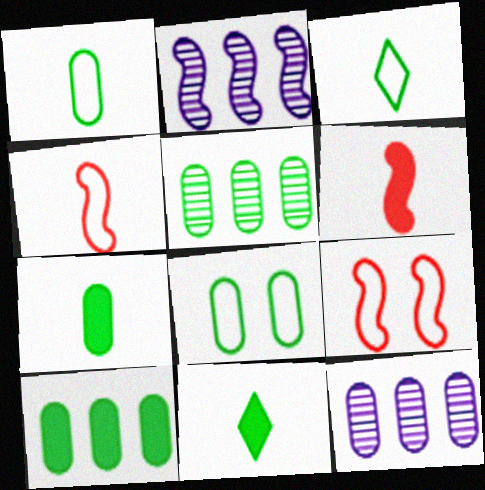[[5, 7, 8], 
[9, 11, 12]]